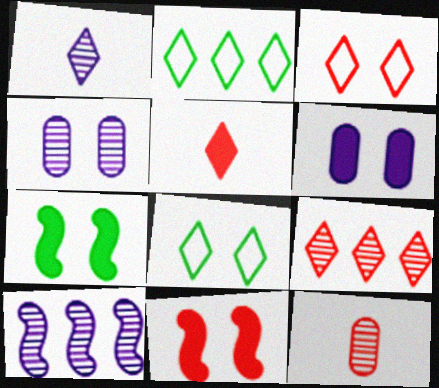[[1, 4, 10], 
[3, 4, 7], 
[3, 5, 9], 
[4, 8, 11]]